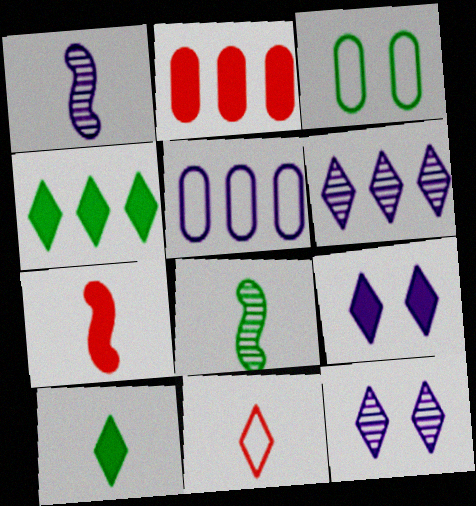[[1, 5, 9], 
[3, 4, 8], 
[3, 6, 7], 
[4, 11, 12]]